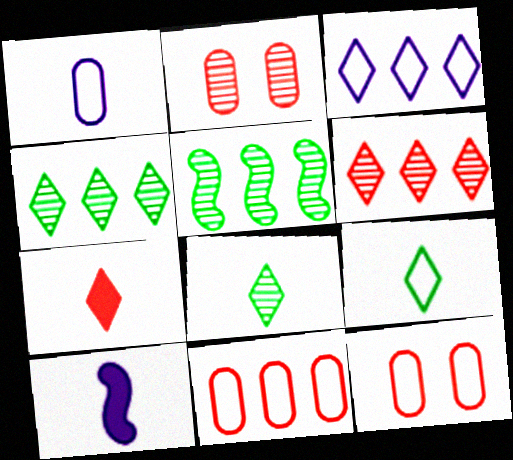[[4, 10, 12]]